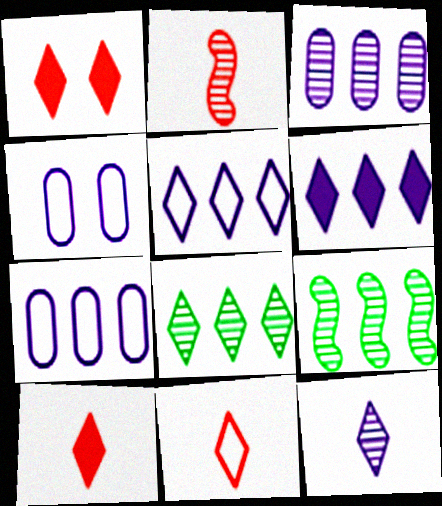[[4, 9, 10]]